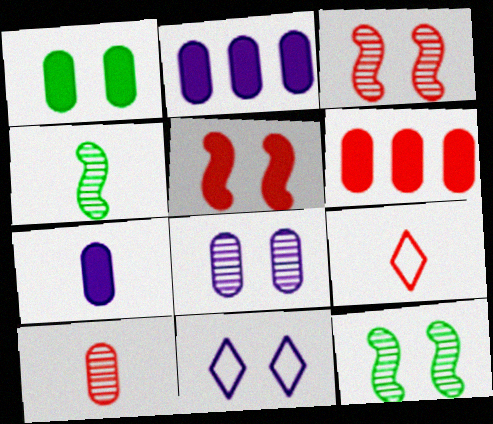[[1, 3, 11], 
[1, 6, 7], 
[2, 9, 12], 
[3, 6, 9], 
[4, 6, 11], 
[4, 7, 9]]